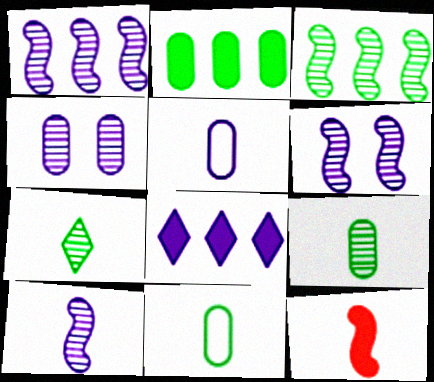[[1, 6, 10], 
[5, 6, 8], 
[5, 7, 12]]